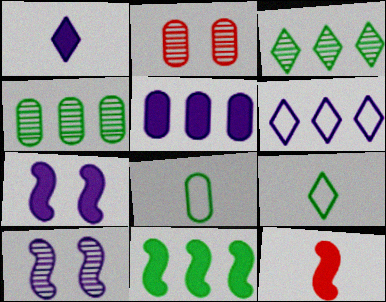[[1, 5, 7], 
[2, 5, 8], 
[7, 11, 12]]